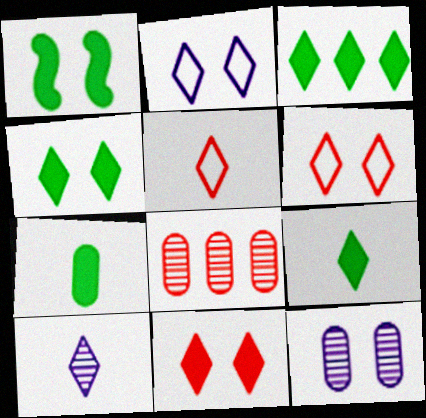[[1, 3, 7], 
[1, 6, 12], 
[3, 4, 9], 
[3, 6, 10], 
[5, 9, 10]]